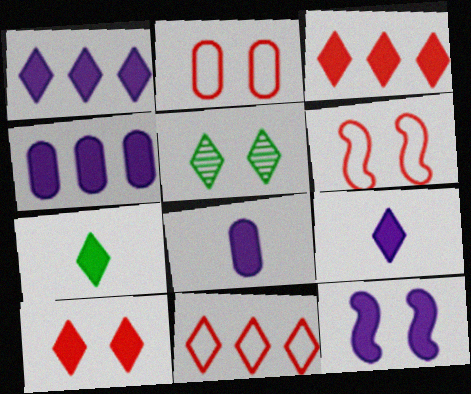[[1, 7, 10], 
[1, 8, 12], 
[2, 5, 12], 
[4, 9, 12], 
[5, 9, 11]]